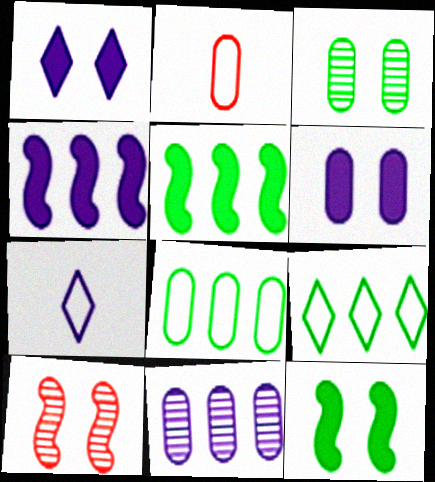[]